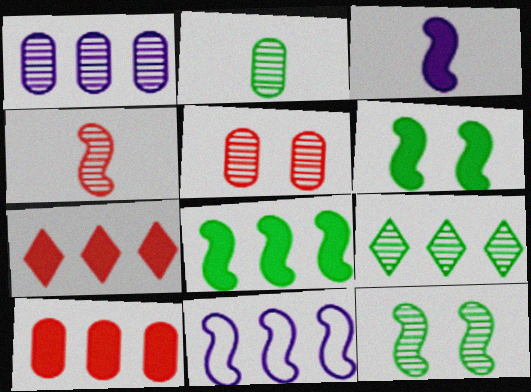[[1, 2, 5], 
[2, 9, 12], 
[4, 6, 11], 
[9, 10, 11]]